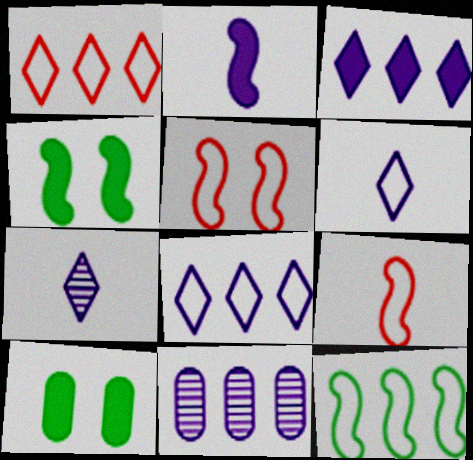[]